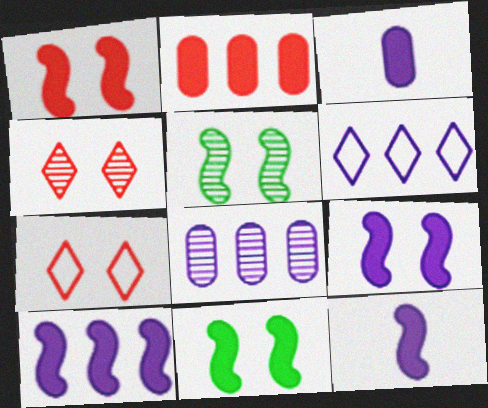[[1, 9, 11], 
[6, 8, 10], 
[9, 10, 12]]